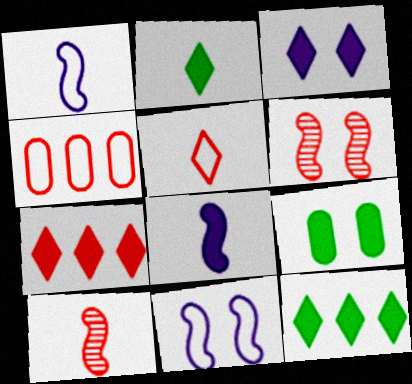[[2, 3, 7], 
[7, 8, 9]]